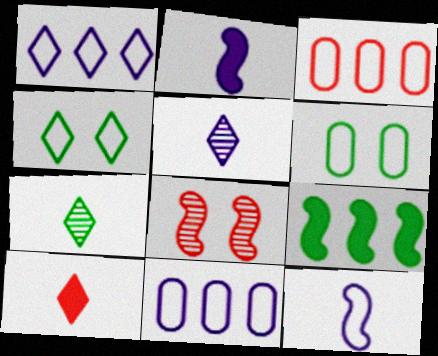[[3, 4, 12], 
[3, 8, 10], 
[6, 7, 9], 
[8, 9, 12]]